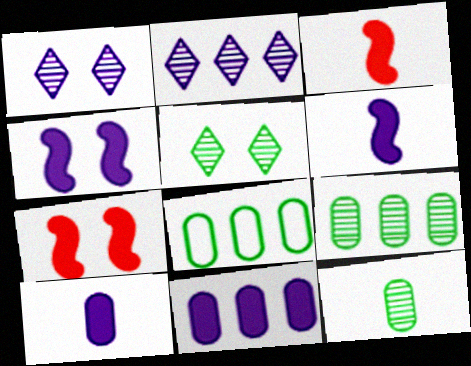[[1, 3, 8]]